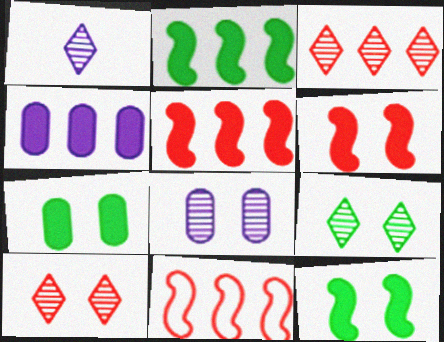[[1, 3, 9], 
[1, 7, 11]]